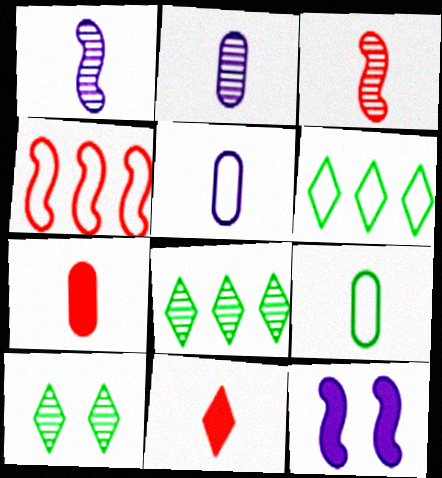[[1, 9, 11], 
[2, 7, 9]]